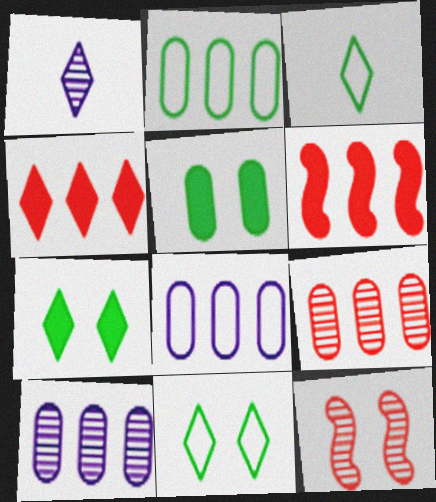[[1, 4, 11]]